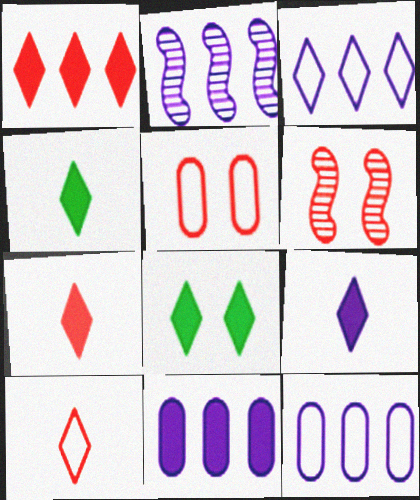[[1, 8, 9], 
[2, 3, 11], 
[2, 4, 5], 
[4, 6, 12], 
[4, 7, 9]]